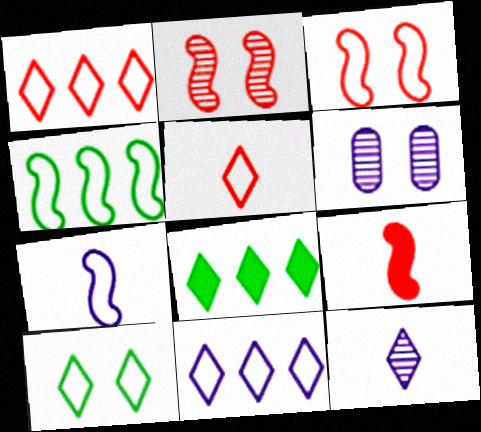[[3, 4, 7], 
[5, 10, 11]]